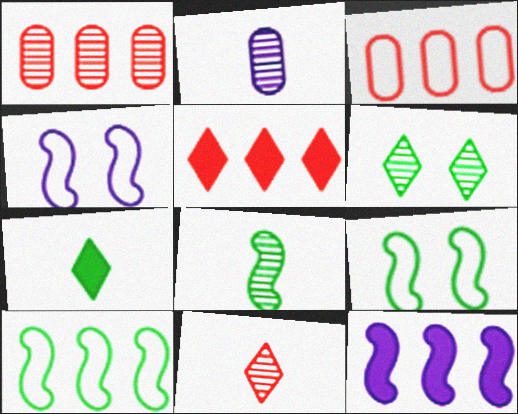[[1, 4, 7], 
[2, 5, 9], 
[2, 8, 11]]